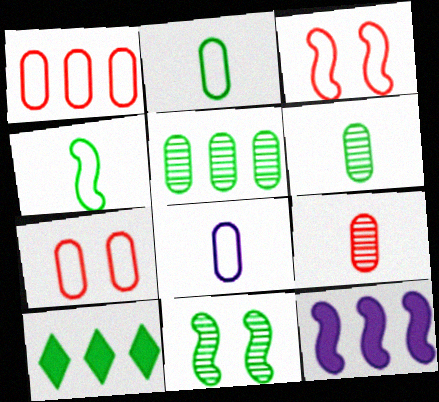[[2, 10, 11]]